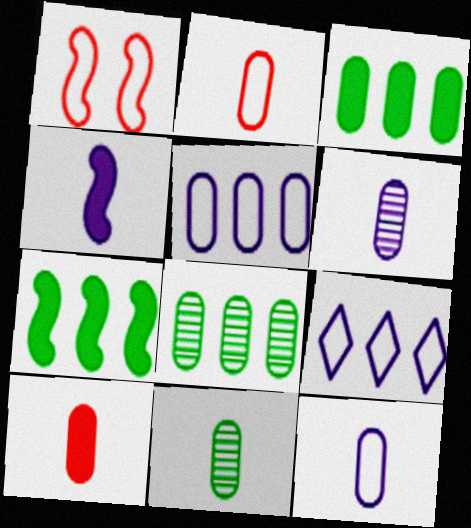[[10, 11, 12]]